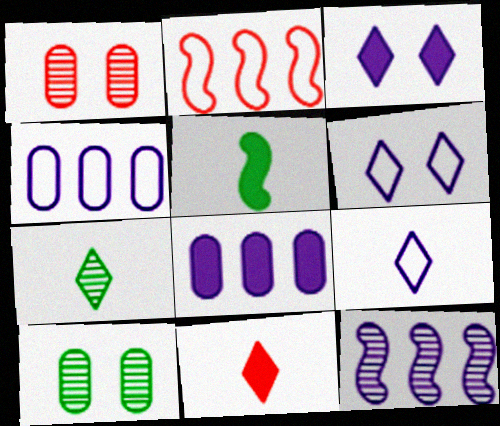[[1, 2, 11], 
[1, 7, 12], 
[7, 9, 11]]